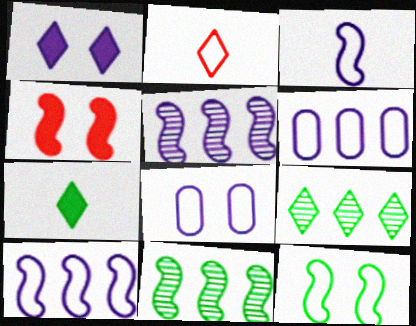[[1, 2, 9], 
[2, 6, 12], 
[3, 4, 11]]